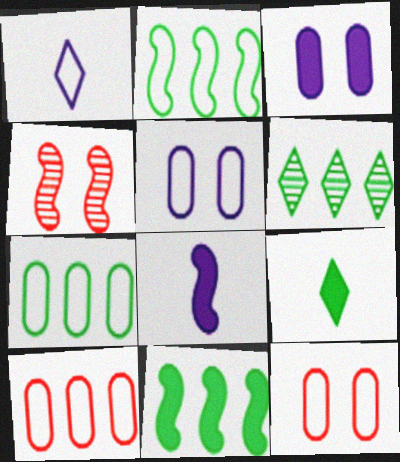[[1, 2, 12], 
[2, 4, 8], 
[6, 7, 11], 
[6, 8, 12]]